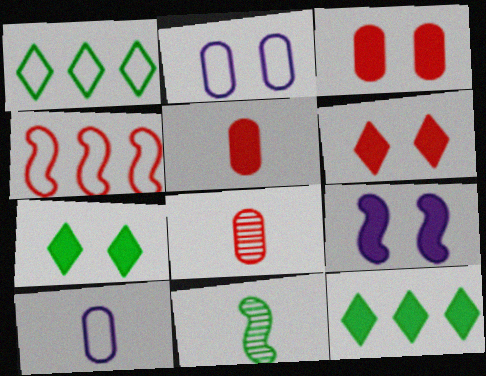[[1, 8, 9], 
[3, 7, 9], 
[4, 6, 8], 
[4, 9, 11], 
[5, 9, 12]]